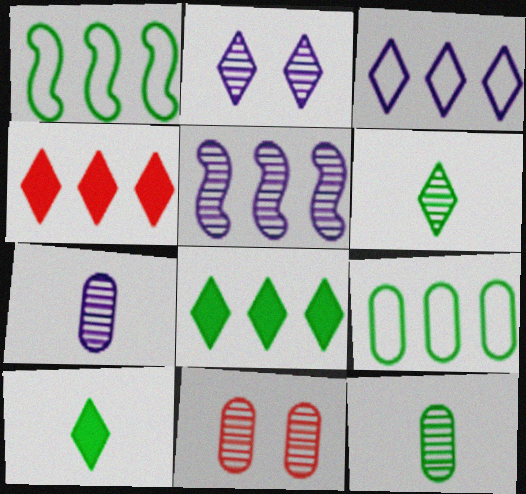[[2, 5, 7], 
[4, 5, 9], 
[5, 6, 11]]